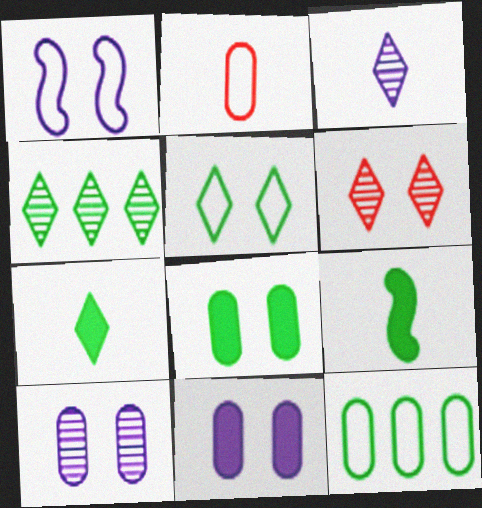[[1, 6, 8], 
[2, 3, 9], 
[3, 4, 6], 
[4, 5, 7]]